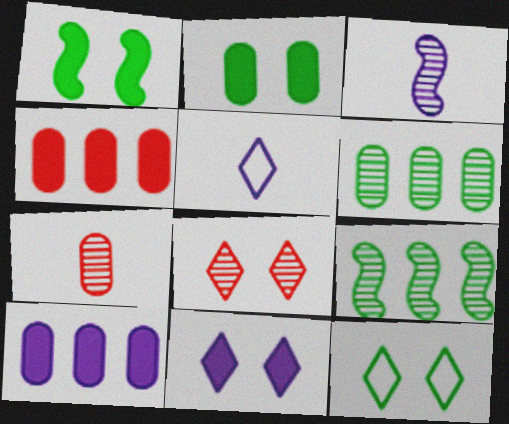[[3, 4, 12], 
[3, 6, 8], 
[8, 11, 12]]